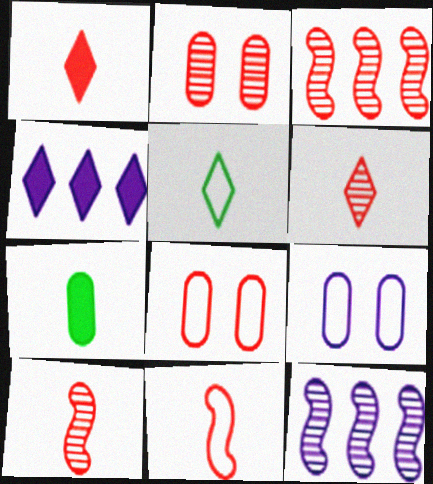[[1, 3, 8], 
[2, 3, 6]]